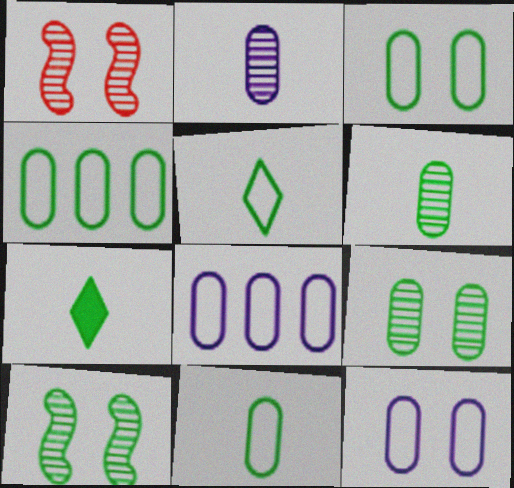[[1, 7, 8], 
[3, 4, 11], 
[4, 7, 10]]